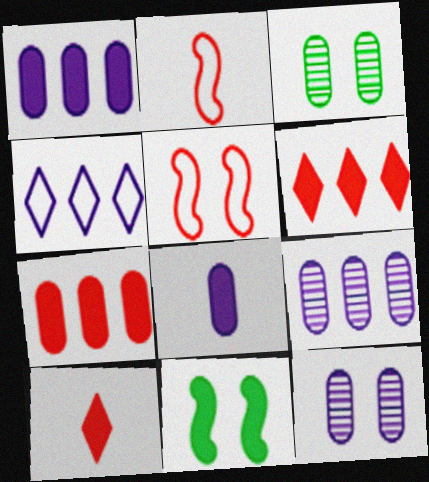[[1, 10, 11], 
[6, 8, 11]]